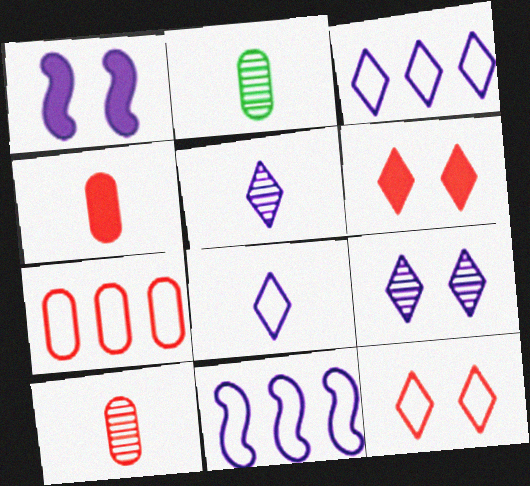[[2, 6, 11]]